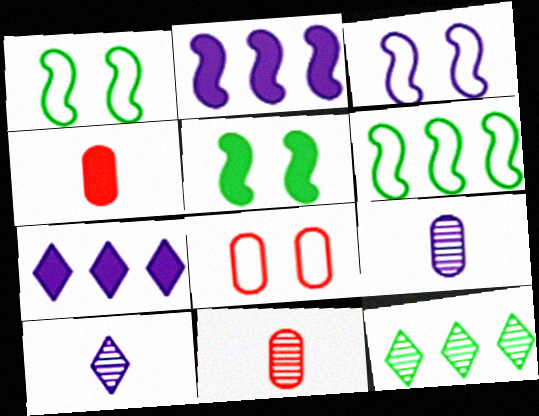[[1, 7, 11], 
[3, 4, 12], 
[3, 7, 9], 
[4, 5, 7]]